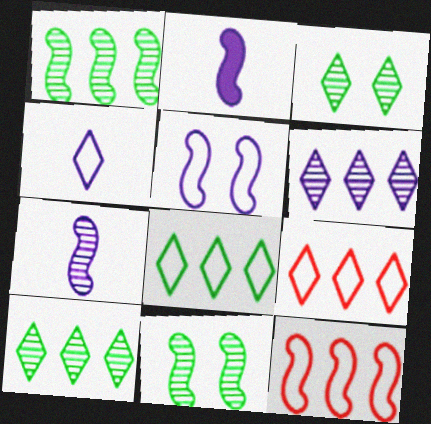[[2, 11, 12]]